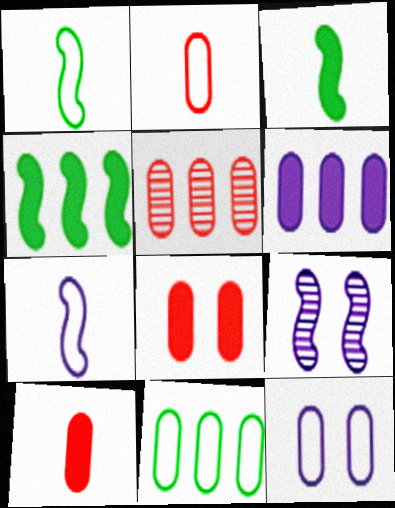[[2, 5, 8], 
[2, 11, 12], 
[5, 6, 11]]